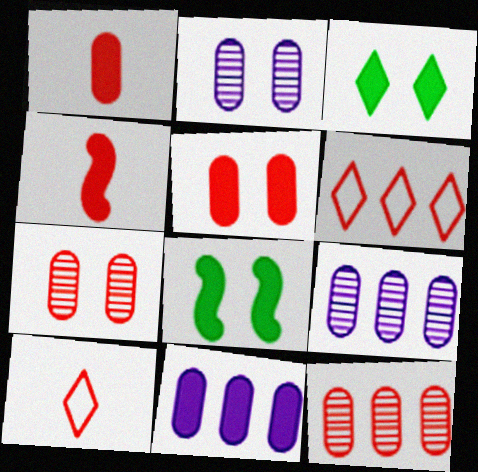[[3, 4, 11], 
[4, 6, 7], 
[8, 9, 10]]